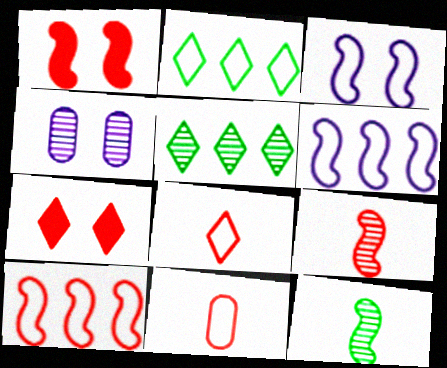[[1, 6, 12], 
[1, 9, 10], 
[2, 3, 11], 
[4, 5, 9]]